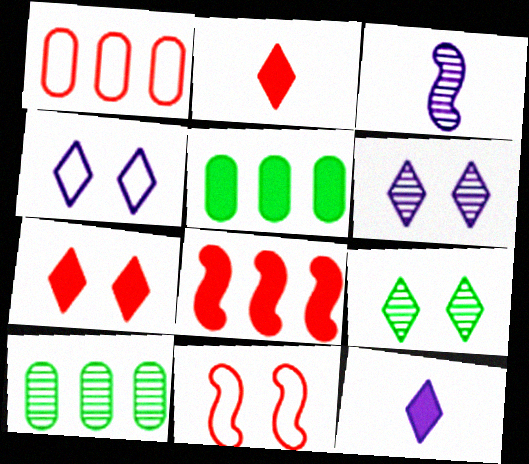[[4, 7, 9], 
[10, 11, 12]]